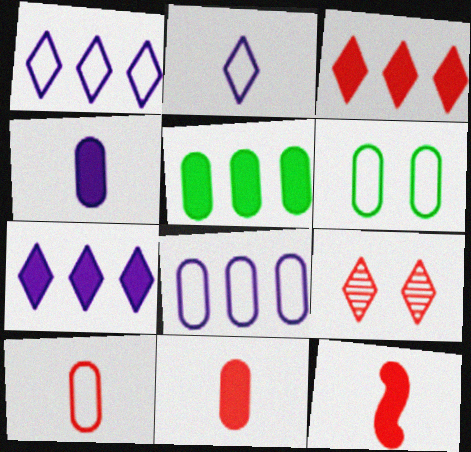[[6, 8, 10]]